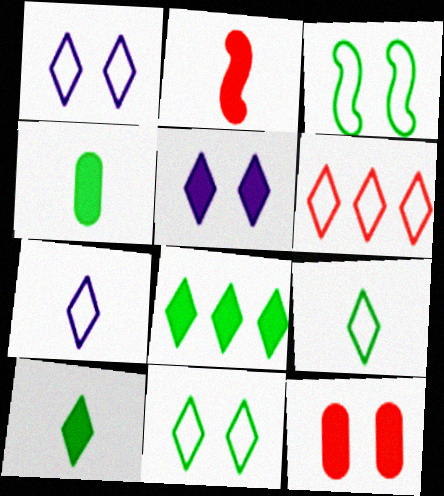[[1, 6, 9], 
[6, 7, 11]]